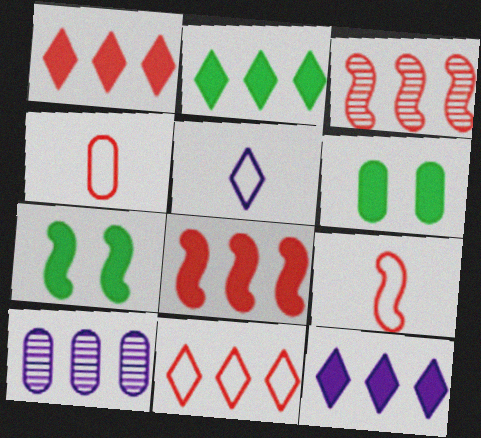[[1, 2, 12], 
[3, 5, 6], 
[4, 6, 10]]